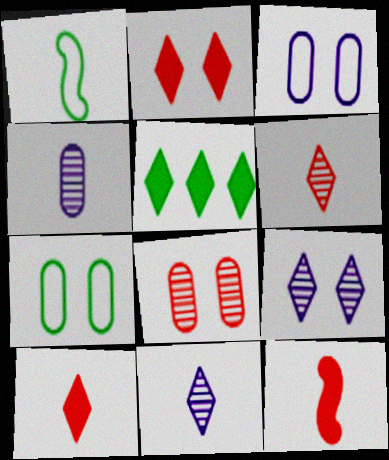[[1, 4, 10]]